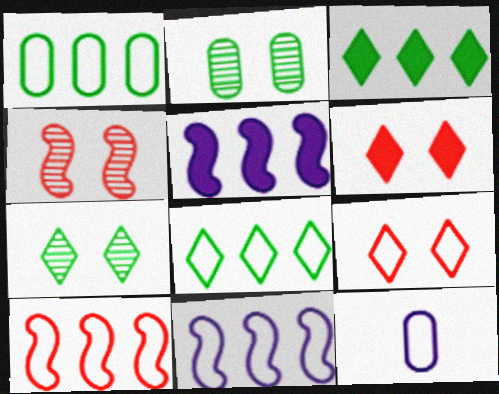[[3, 4, 12]]